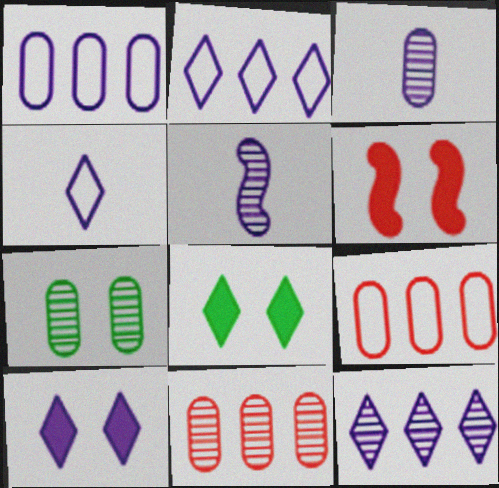[[1, 5, 10], 
[3, 7, 11], 
[4, 10, 12], 
[5, 8, 9]]